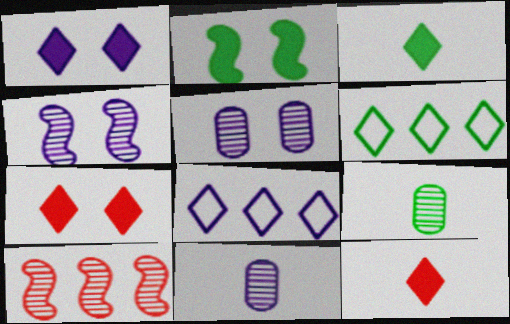[[2, 6, 9]]